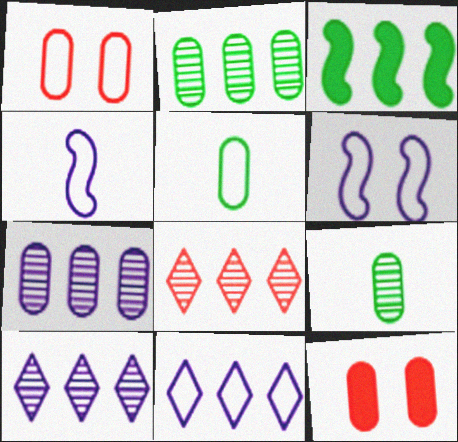[[5, 7, 12]]